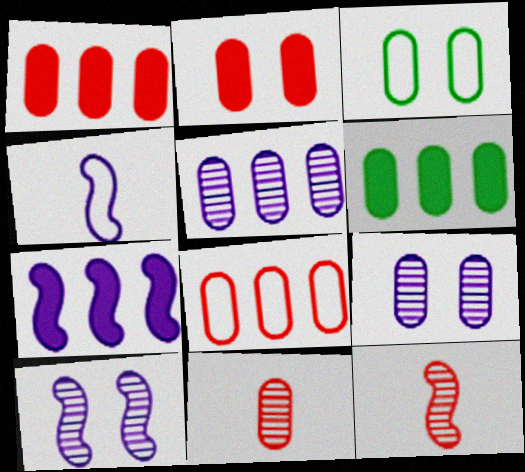[[2, 3, 9], 
[2, 8, 11], 
[4, 7, 10], 
[5, 6, 8]]